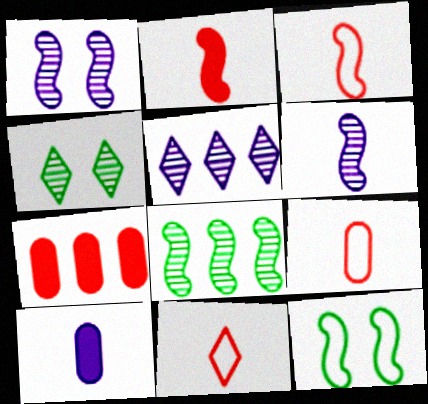[[3, 9, 11]]